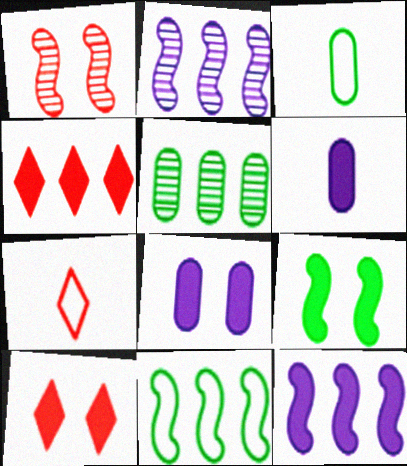[[2, 3, 10], 
[4, 6, 9], 
[8, 9, 10]]